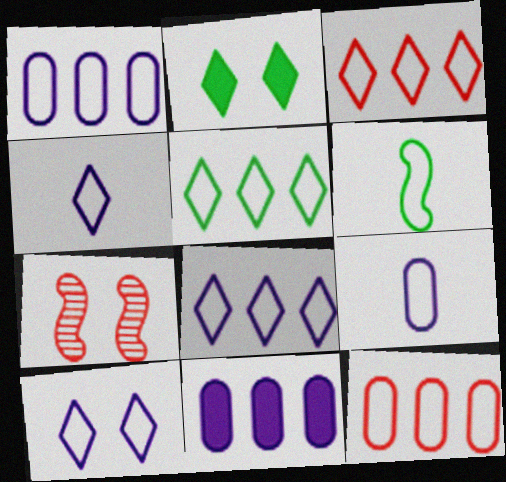[[3, 5, 8], 
[4, 8, 10], 
[6, 10, 12]]